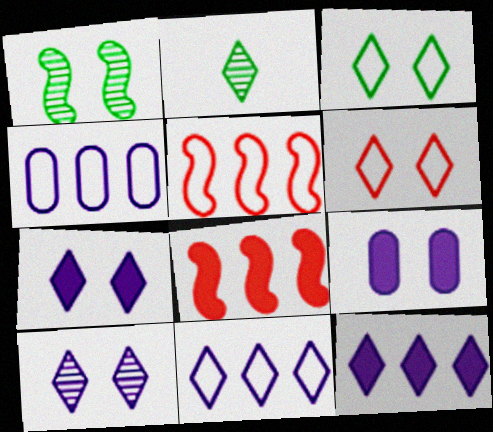[[1, 6, 9], 
[2, 5, 9], 
[2, 6, 12]]